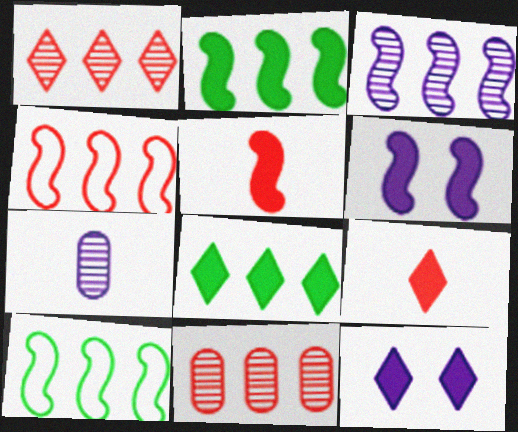[[2, 3, 4], 
[2, 5, 6], 
[8, 9, 12]]